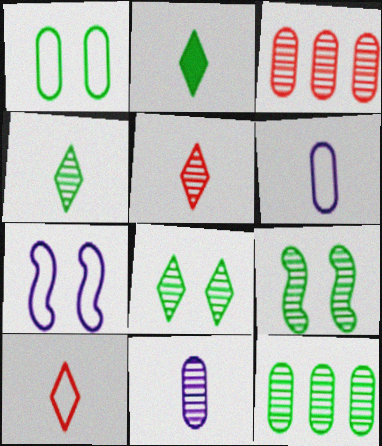[[2, 3, 7], 
[4, 9, 12]]